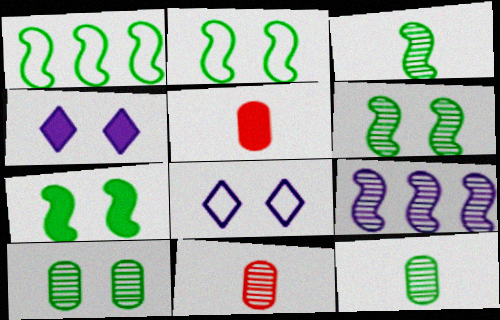[[1, 3, 7], 
[1, 4, 11], 
[2, 6, 7]]